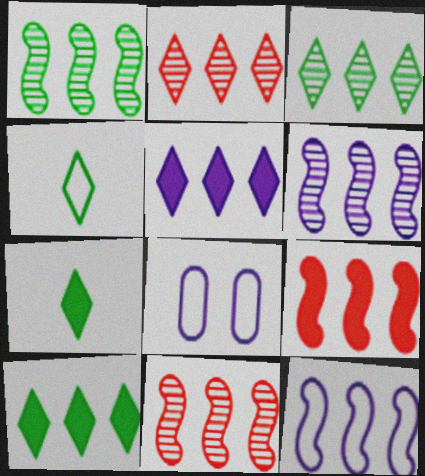[[1, 6, 11], 
[1, 9, 12], 
[7, 8, 11]]